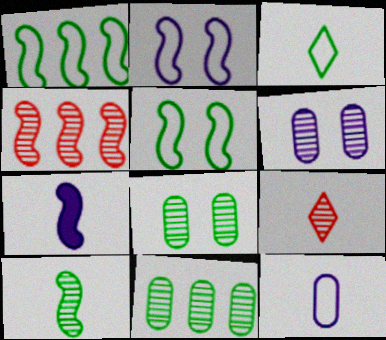[[4, 5, 7]]